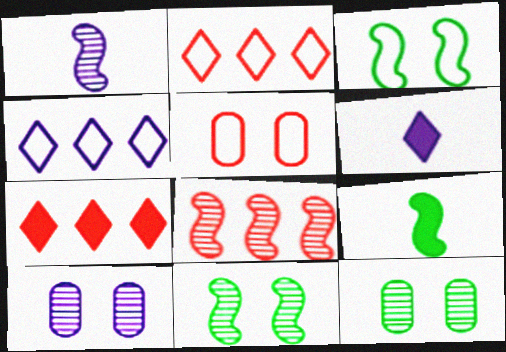[[1, 8, 11], 
[2, 9, 10]]